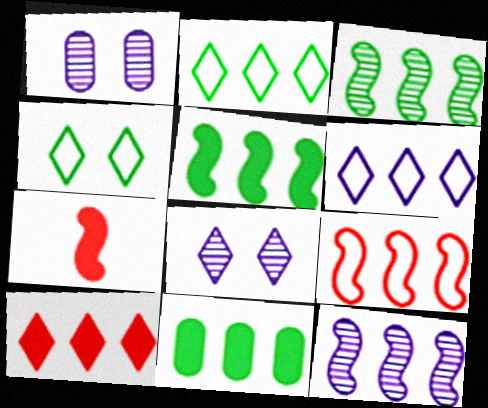[[1, 2, 7], 
[2, 3, 11], 
[5, 9, 12]]